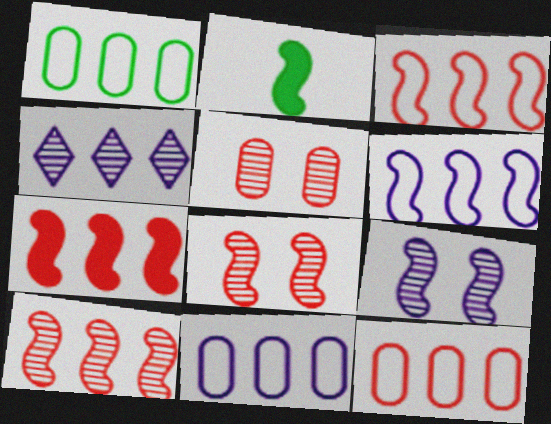[[1, 4, 7], 
[1, 11, 12], 
[2, 3, 9], 
[2, 6, 8], 
[3, 7, 10]]